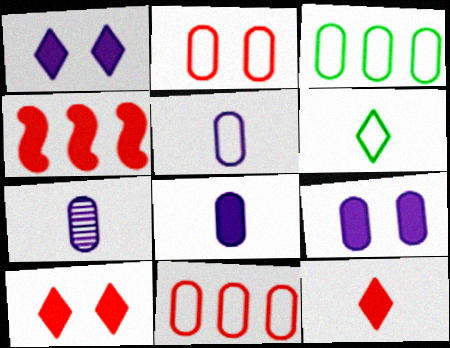[[2, 3, 5], 
[5, 7, 8]]